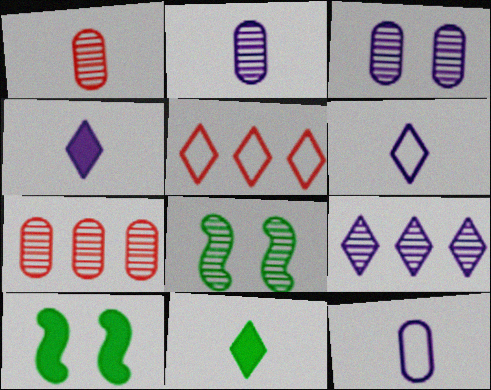[[1, 8, 9], 
[2, 5, 10], 
[6, 7, 10]]